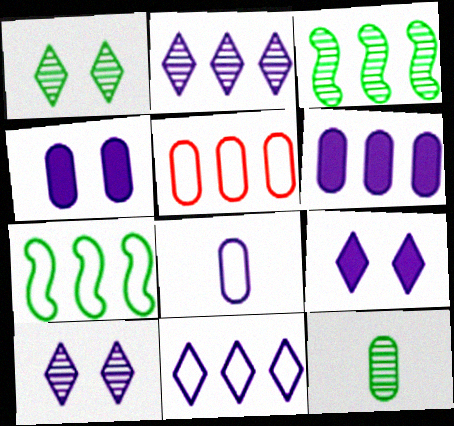[[1, 3, 12], 
[4, 5, 12], 
[5, 7, 11]]